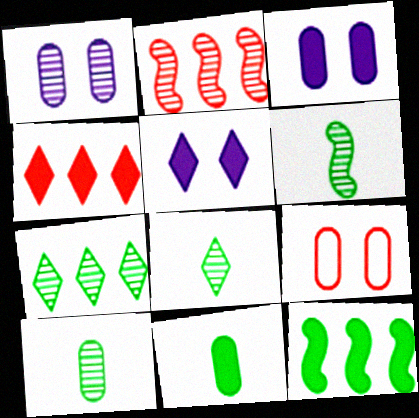[[1, 2, 8], 
[6, 8, 10]]